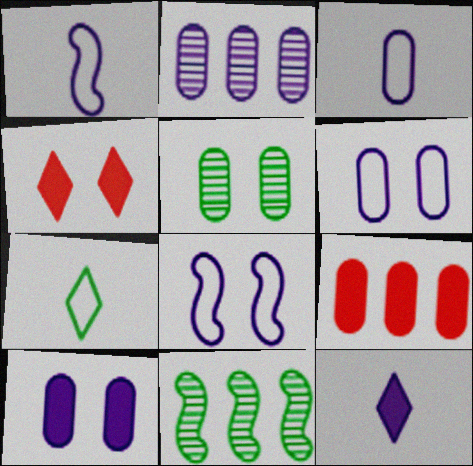[[2, 3, 10], 
[2, 8, 12], 
[3, 4, 11], 
[3, 5, 9], 
[4, 5, 8]]